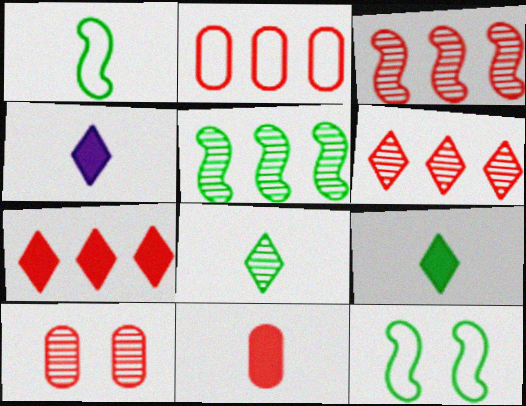[[2, 3, 7], 
[2, 10, 11]]